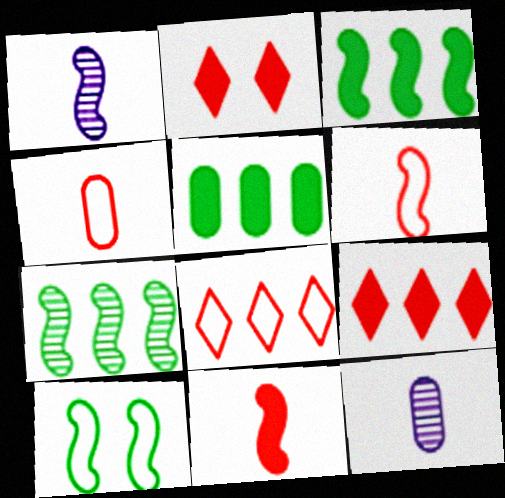[[9, 10, 12]]